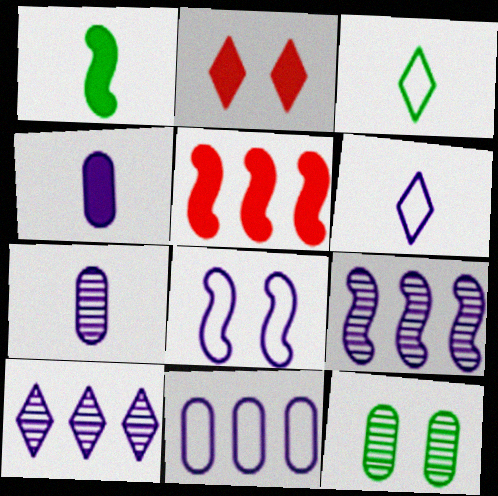[[2, 3, 10], 
[2, 8, 12], 
[4, 8, 10], 
[5, 6, 12], 
[6, 8, 11]]